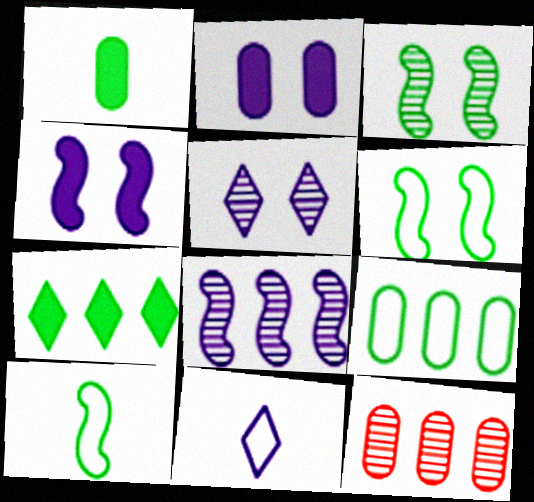[[2, 8, 11]]